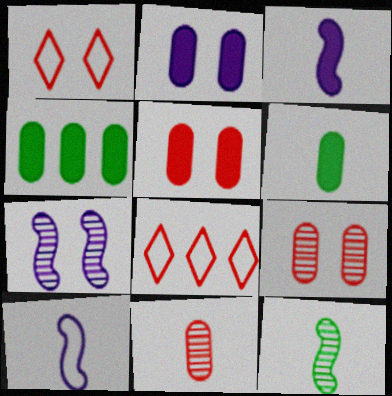[[2, 8, 12], 
[6, 7, 8]]